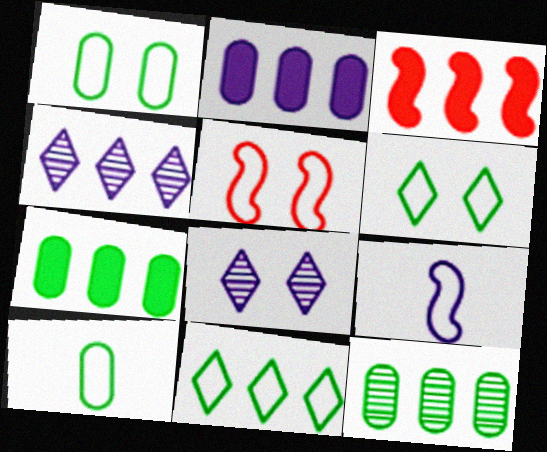[[2, 8, 9], 
[3, 8, 10]]